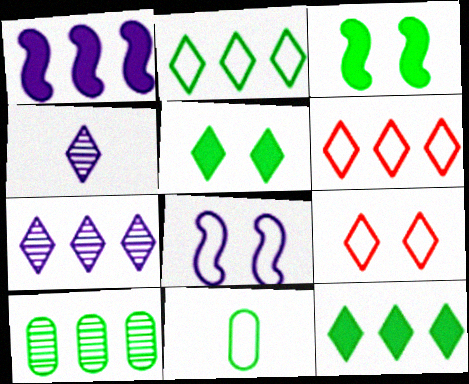[[1, 6, 10], 
[4, 5, 6], 
[4, 9, 12], 
[6, 7, 12], 
[6, 8, 11]]